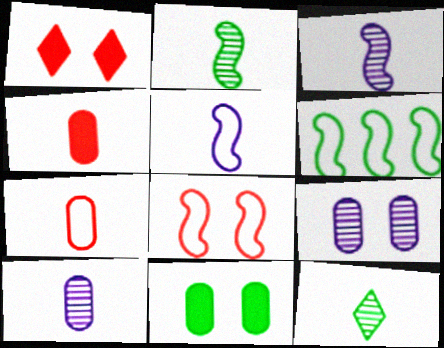[[1, 6, 10], 
[4, 5, 12], 
[5, 6, 8], 
[6, 11, 12]]